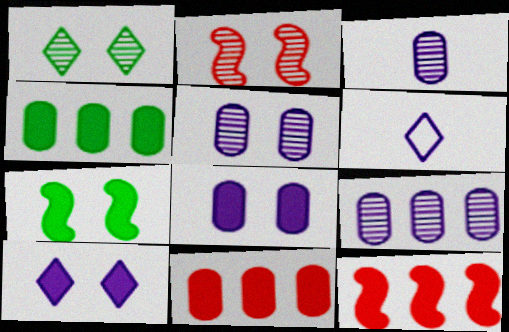[[1, 2, 5], 
[2, 4, 6], 
[3, 5, 9]]